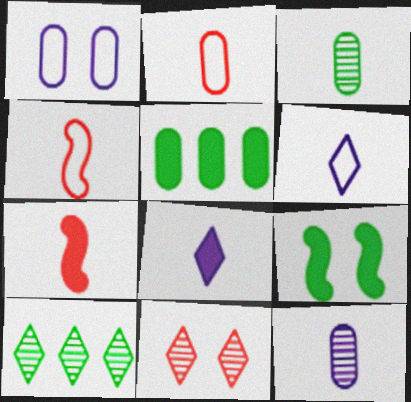[[1, 7, 10], 
[1, 9, 11], 
[3, 4, 8], 
[3, 6, 7]]